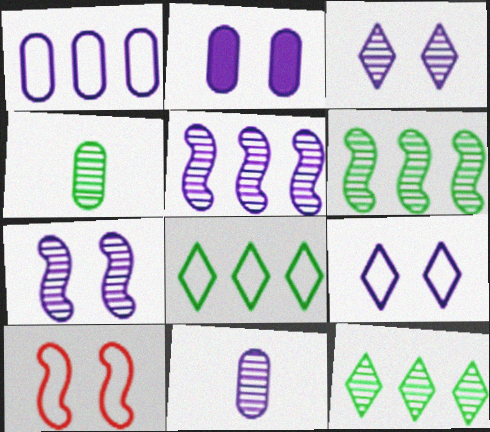[[1, 2, 11], 
[2, 7, 9], 
[3, 5, 11]]